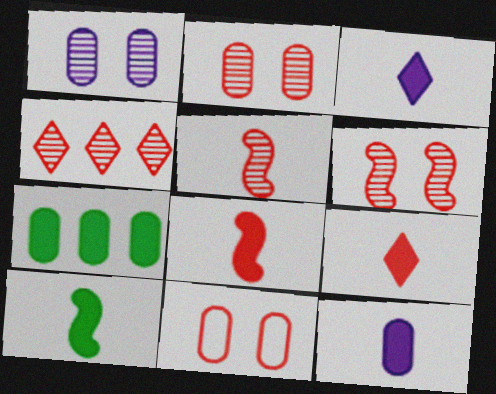[[2, 4, 5], 
[4, 8, 11], 
[9, 10, 12]]